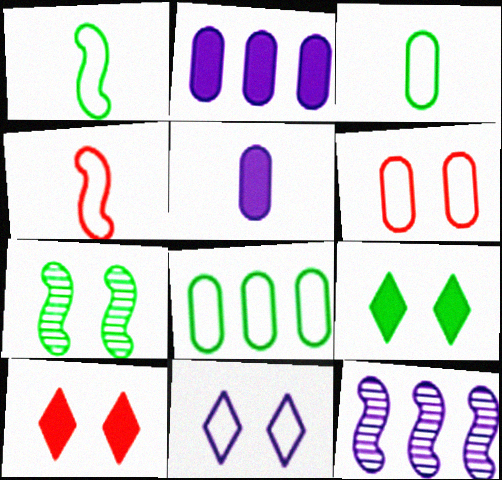[[3, 10, 12], 
[4, 8, 11], 
[5, 11, 12]]